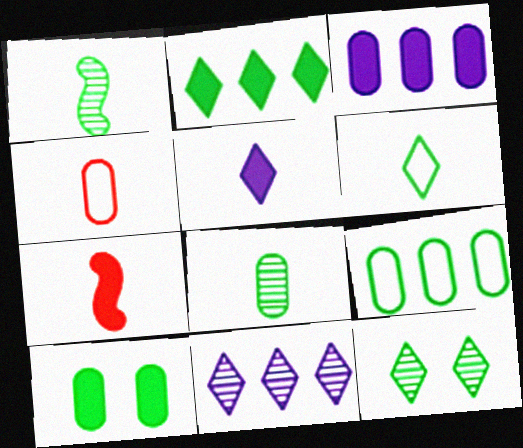[[1, 4, 5], 
[2, 6, 12], 
[8, 9, 10]]